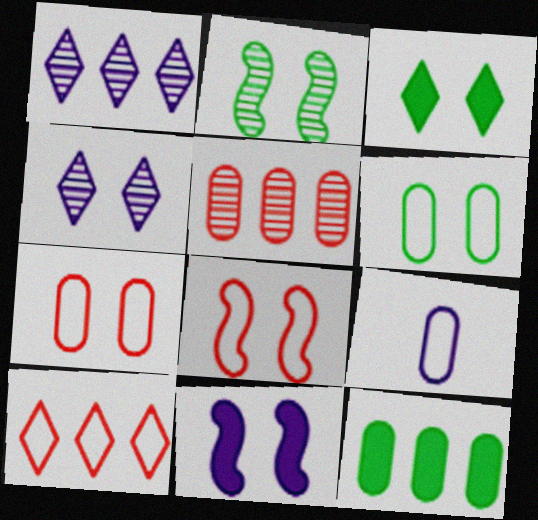[[1, 9, 11], 
[2, 3, 6], 
[2, 8, 11]]